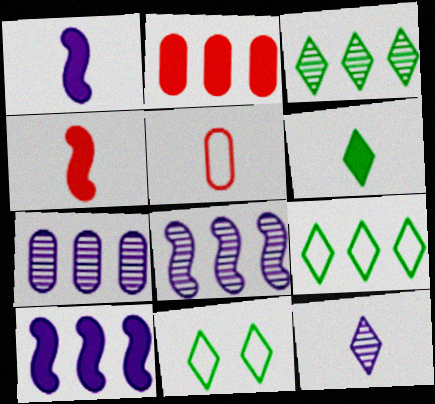[[2, 8, 9], 
[3, 6, 11], 
[4, 7, 11]]